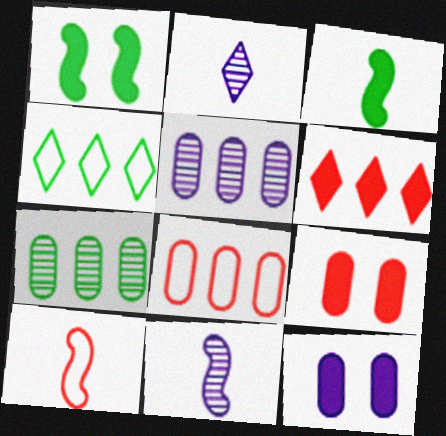[[1, 2, 8], 
[3, 6, 12], 
[3, 10, 11], 
[4, 9, 11]]